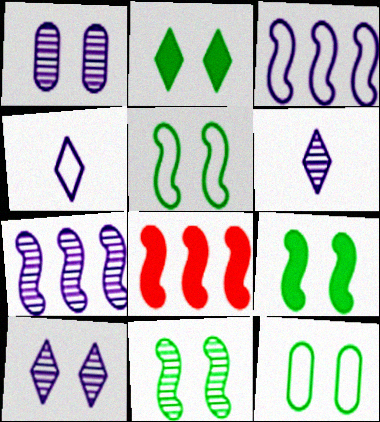[[1, 6, 7], 
[2, 11, 12], 
[5, 9, 11], 
[6, 8, 12]]